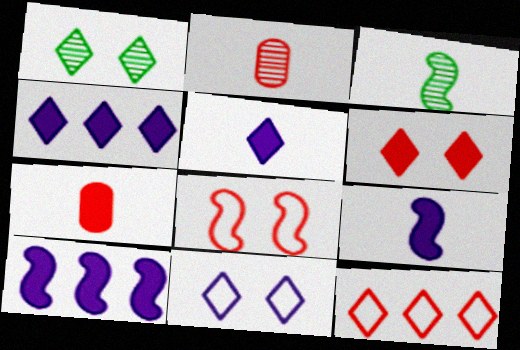[[1, 5, 12], 
[1, 6, 11], 
[3, 8, 10]]